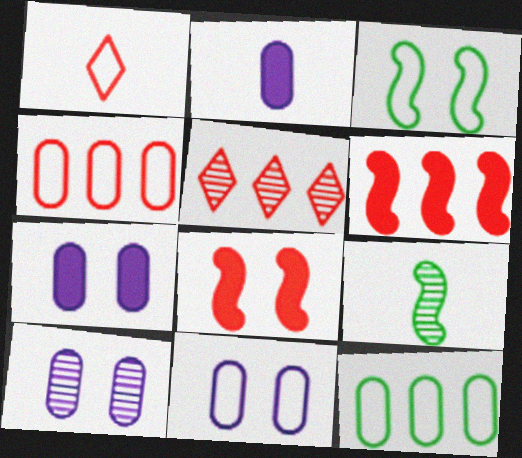[[1, 2, 9], 
[2, 3, 5], 
[4, 5, 6], 
[5, 9, 10], 
[7, 10, 11]]